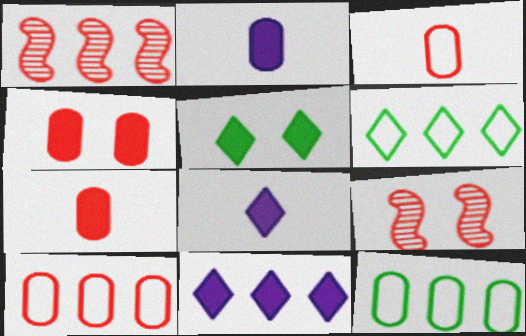[[1, 11, 12], 
[2, 6, 9], 
[8, 9, 12]]